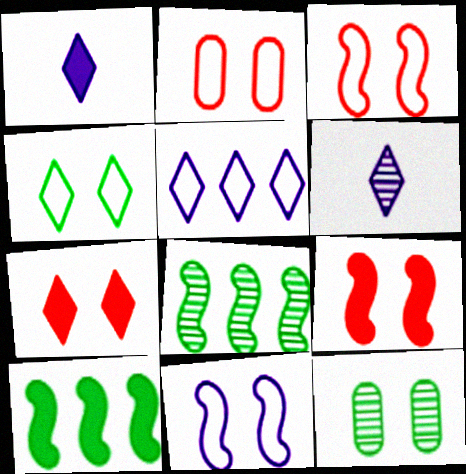[[1, 2, 8], 
[2, 4, 11], 
[2, 6, 10], 
[7, 11, 12]]